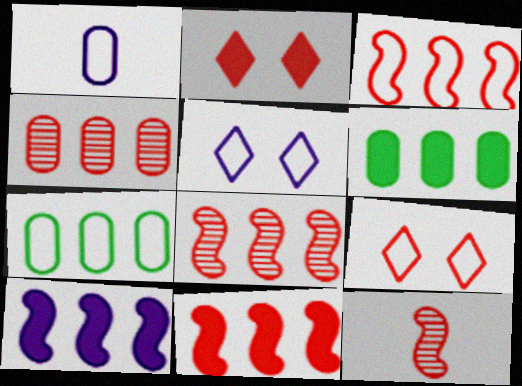[[3, 8, 11], 
[5, 6, 12]]